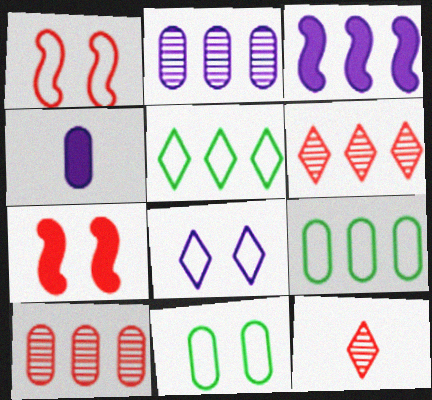[[1, 8, 11], 
[3, 5, 10], 
[3, 6, 9], 
[3, 11, 12], 
[4, 10, 11]]